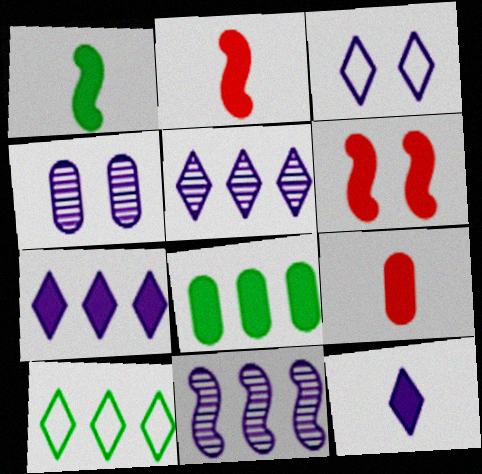[[1, 9, 12], 
[2, 4, 10], 
[3, 5, 12], 
[6, 8, 12]]